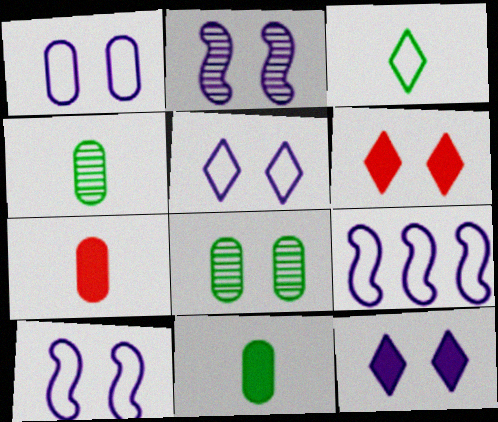[[1, 2, 12], 
[1, 5, 10], 
[4, 6, 9], 
[6, 8, 10]]